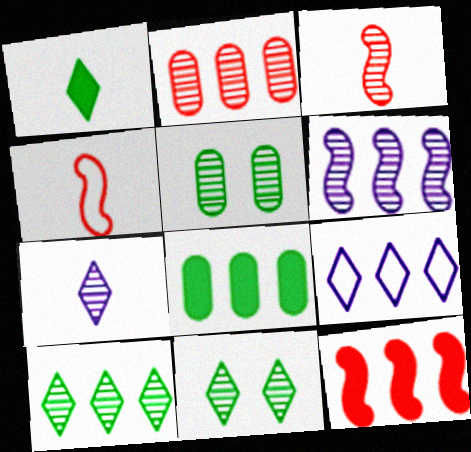[[2, 6, 10]]